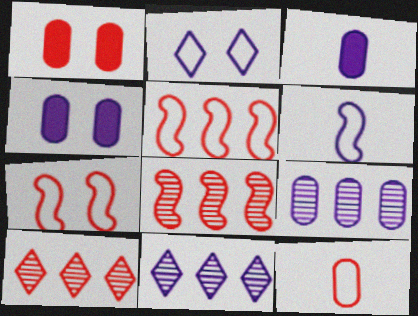[[4, 6, 11]]